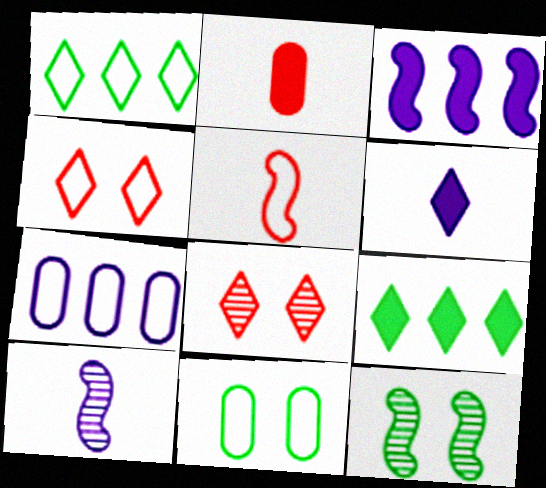[[1, 6, 8], 
[3, 5, 12]]